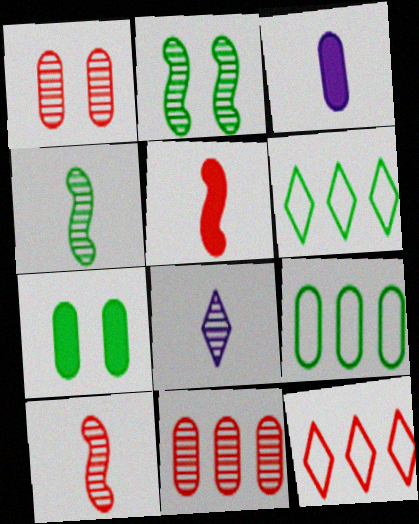[[1, 3, 9], 
[1, 5, 12], 
[2, 3, 12], 
[2, 8, 11], 
[4, 6, 7]]